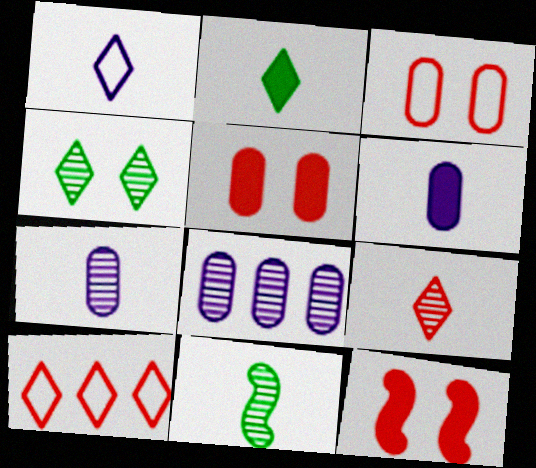[[1, 2, 9], 
[7, 9, 11]]